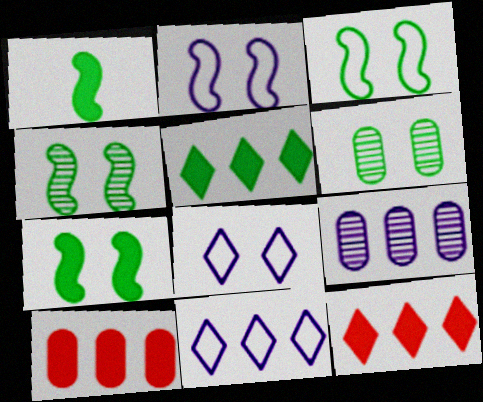[[3, 4, 7]]